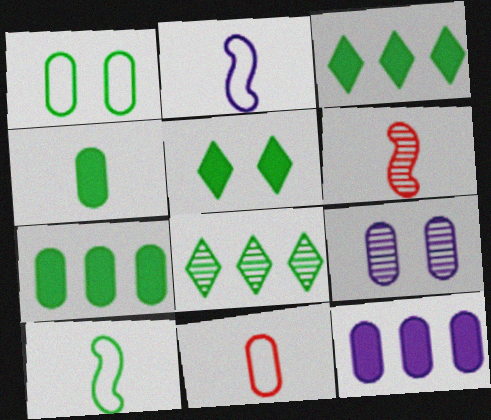[[6, 8, 9], 
[7, 9, 11]]